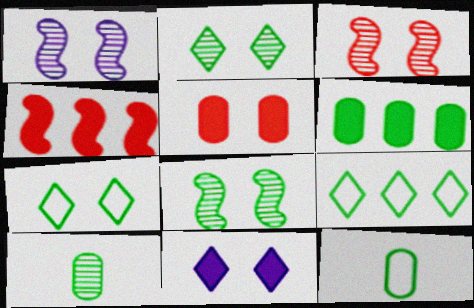[[1, 3, 8], 
[1, 5, 7]]